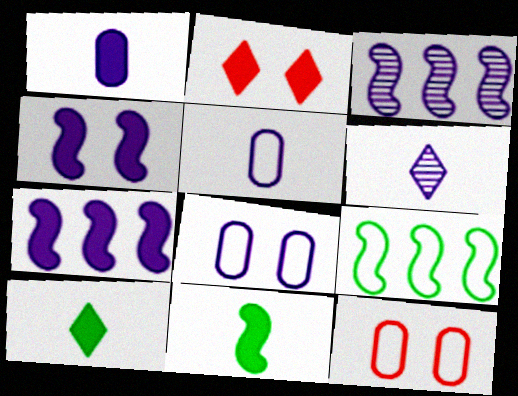[[3, 10, 12], 
[6, 7, 8]]